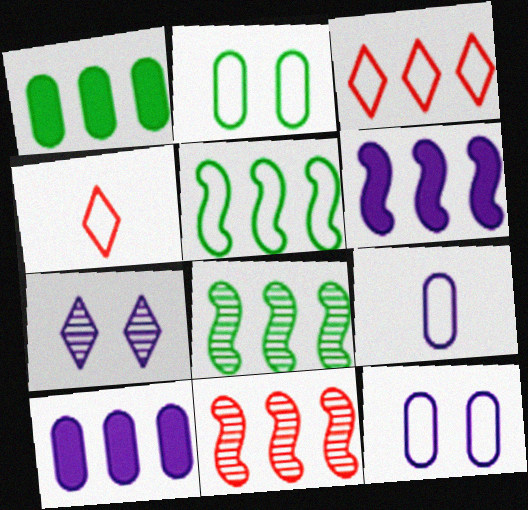[[3, 8, 10], 
[4, 5, 12], 
[5, 6, 11], 
[6, 7, 9]]